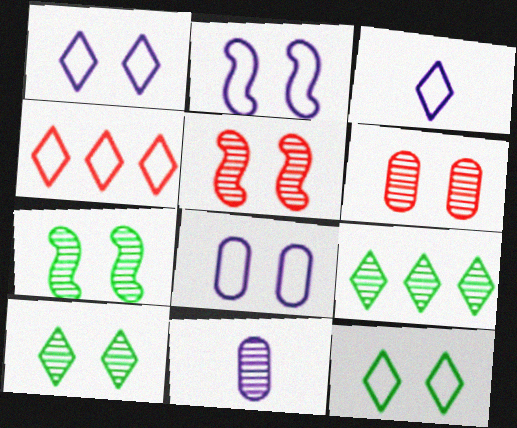[[1, 2, 8], 
[3, 4, 12], 
[5, 9, 11]]